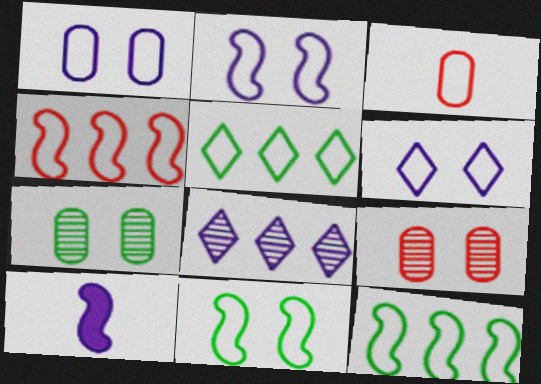[[1, 2, 6], 
[1, 8, 10], 
[2, 3, 5], 
[3, 6, 12], 
[5, 9, 10]]